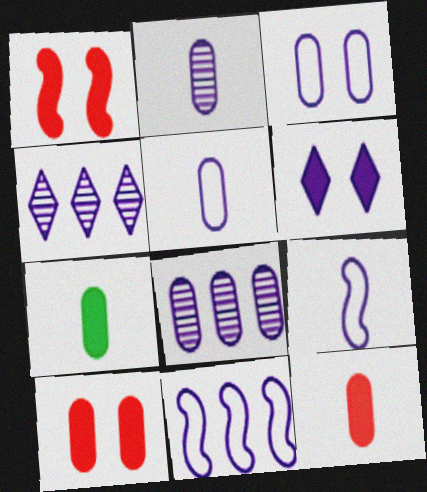[[2, 6, 11], 
[6, 8, 9]]